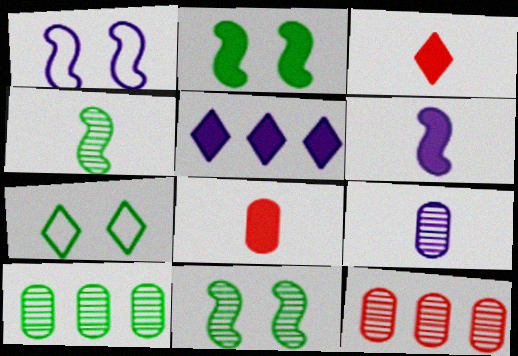[[1, 3, 10], 
[1, 5, 9], 
[2, 5, 8], 
[6, 7, 12]]